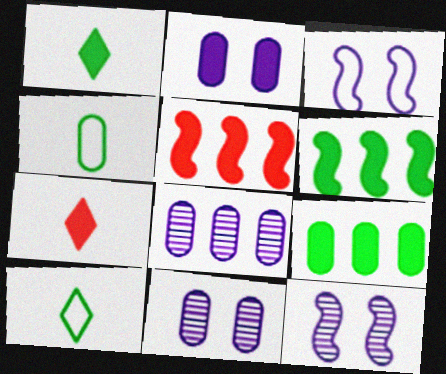[[1, 2, 5], 
[2, 6, 7], 
[5, 10, 11]]